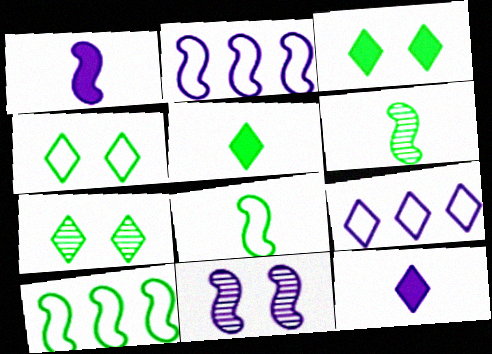[[1, 2, 11], 
[3, 4, 7]]